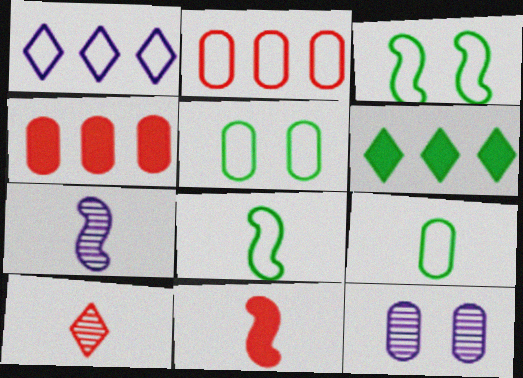[[4, 9, 12], 
[7, 8, 11]]